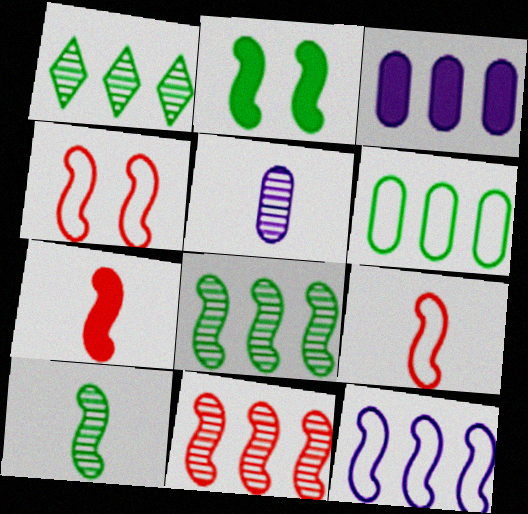[[4, 7, 11]]